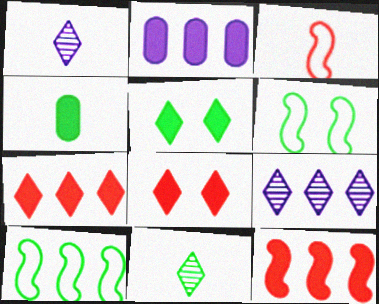[[1, 3, 4]]